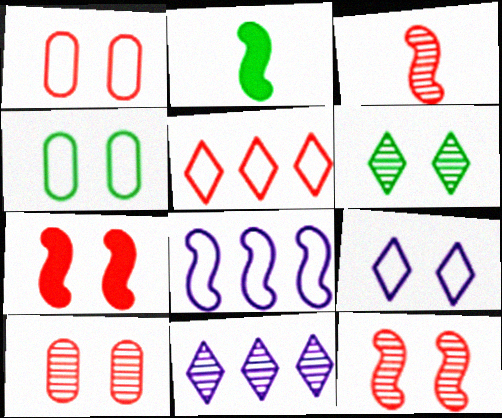[[1, 2, 11], 
[2, 8, 12]]